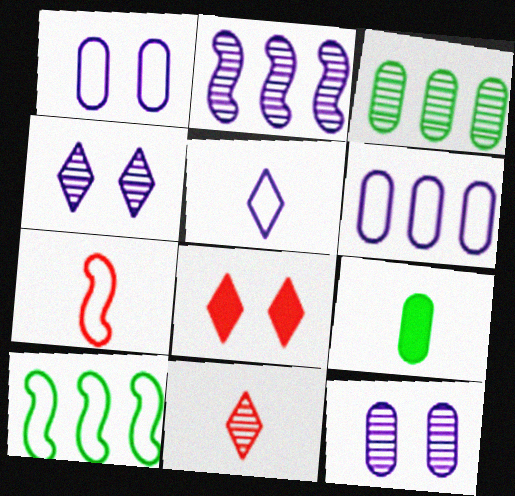[]